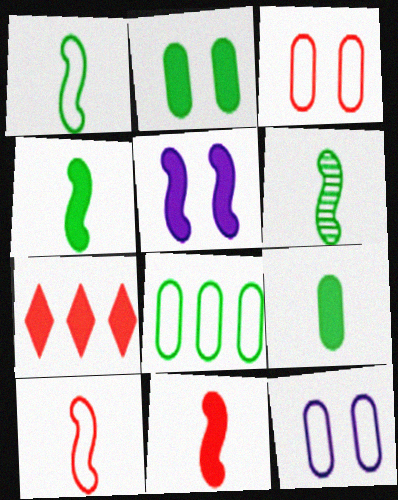[[1, 4, 6], 
[5, 7, 9], 
[6, 7, 12]]